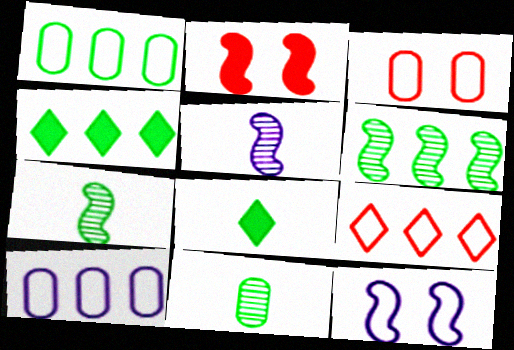[[1, 4, 6], 
[3, 4, 5]]